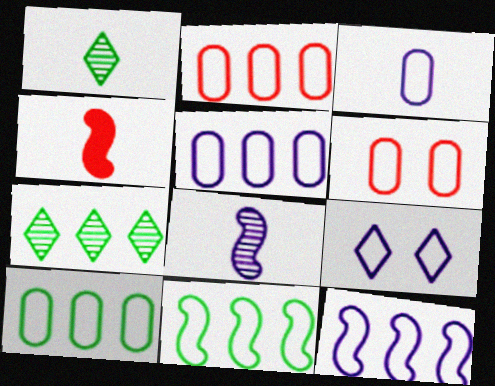[[1, 3, 4], 
[2, 5, 10], 
[3, 6, 10], 
[3, 9, 12]]